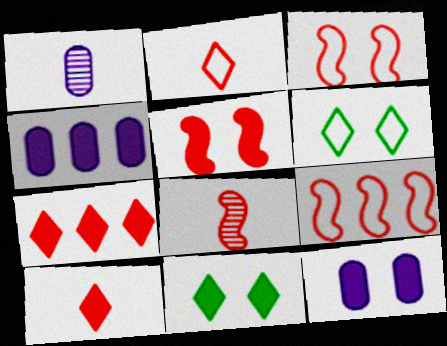[[1, 9, 11], 
[4, 6, 8], 
[5, 8, 9], 
[5, 11, 12]]